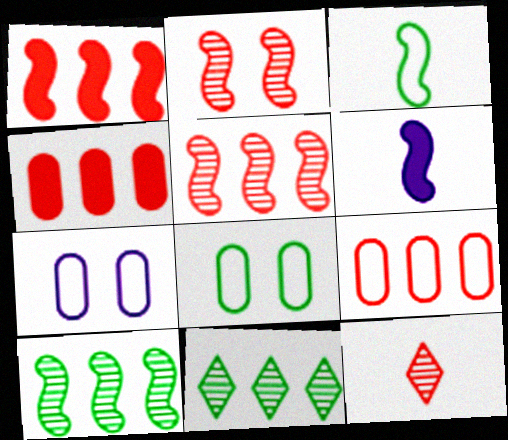[]